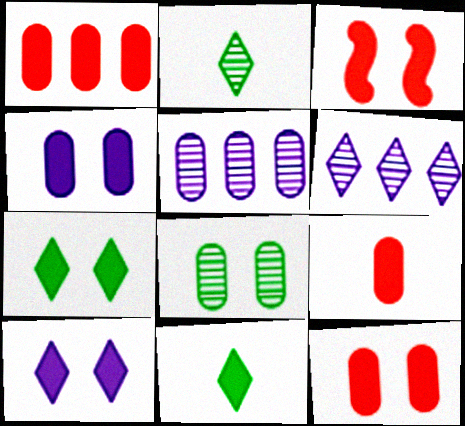[[1, 9, 12], 
[3, 4, 7]]